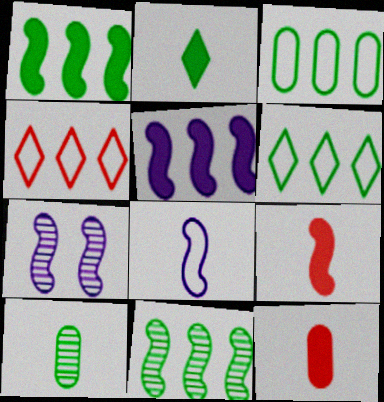[[5, 7, 8], 
[6, 7, 12]]